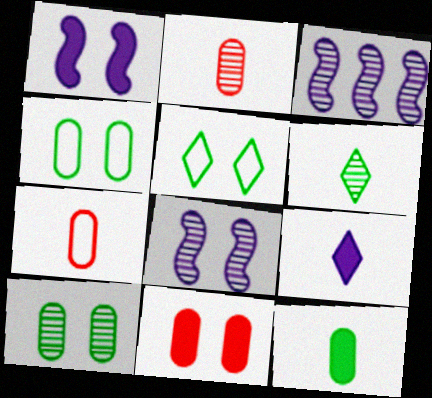[[5, 8, 11]]